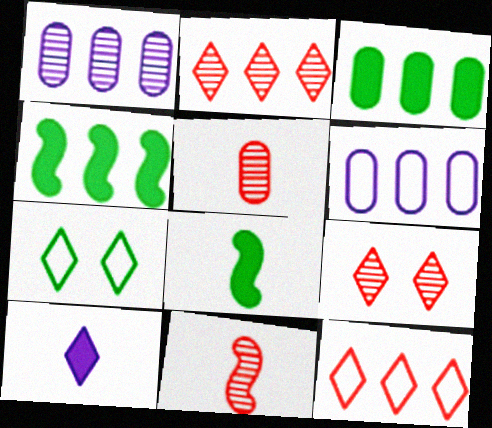[[1, 4, 12], 
[2, 4, 6], 
[2, 7, 10], 
[6, 8, 9]]